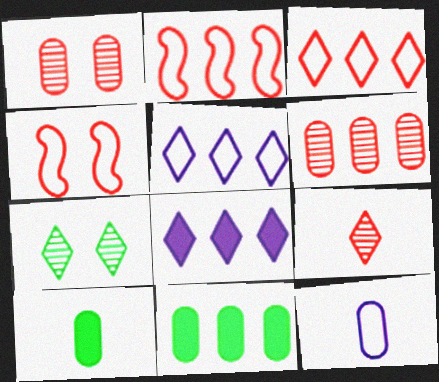[[1, 11, 12]]